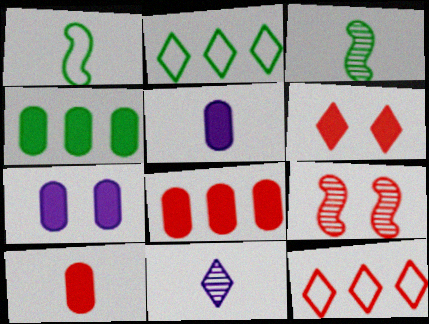[[1, 10, 11], 
[2, 5, 9], 
[2, 6, 11], 
[3, 7, 12], 
[4, 7, 10], 
[9, 10, 12]]